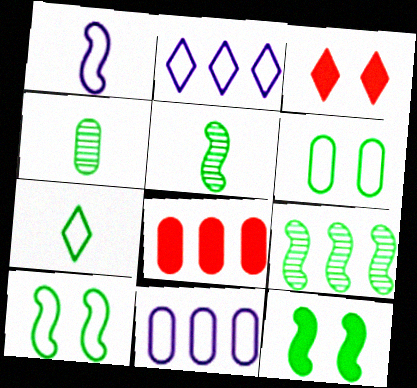[[2, 8, 9], 
[3, 5, 11]]